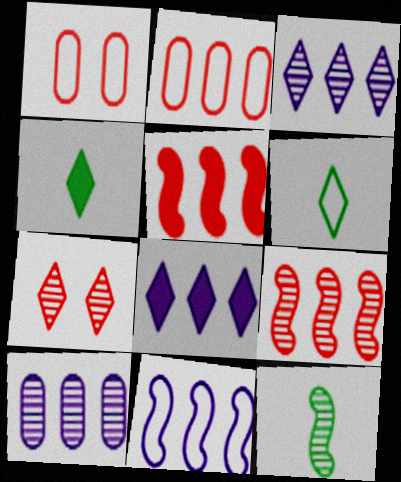[[1, 6, 11], 
[1, 8, 12], 
[6, 7, 8], 
[7, 10, 12], 
[8, 10, 11]]